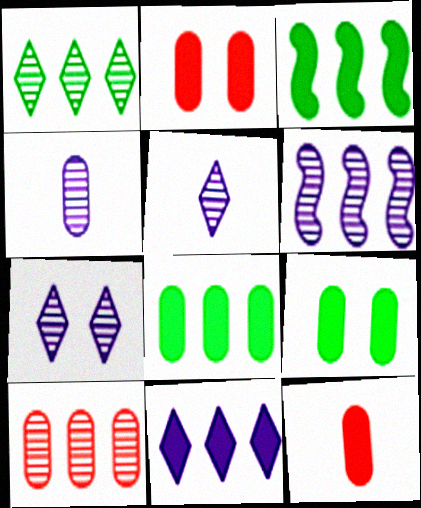[[1, 6, 10], 
[4, 6, 7]]